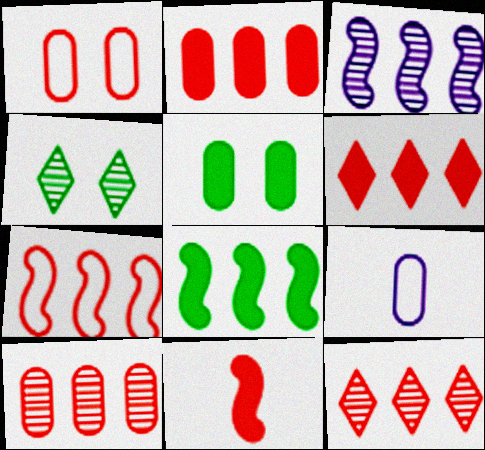[[1, 11, 12], 
[2, 7, 12], 
[3, 7, 8], 
[5, 9, 10], 
[6, 7, 10]]